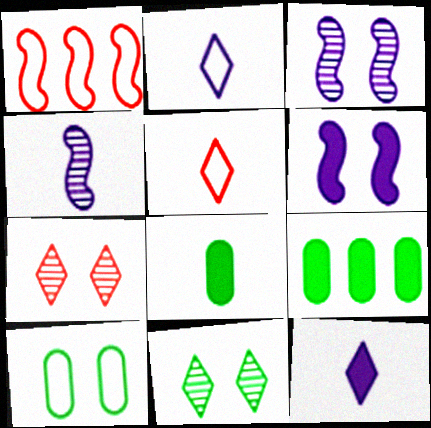[[1, 2, 10], 
[3, 5, 9], 
[4, 5, 8], 
[6, 7, 10]]